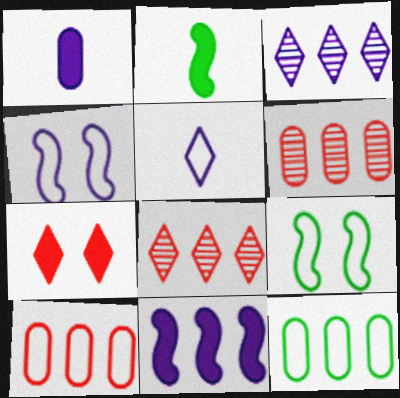[[1, 3, 4], 
[1, 8, 9], 
[5, 9, 10], 
[8, 11, 12]]